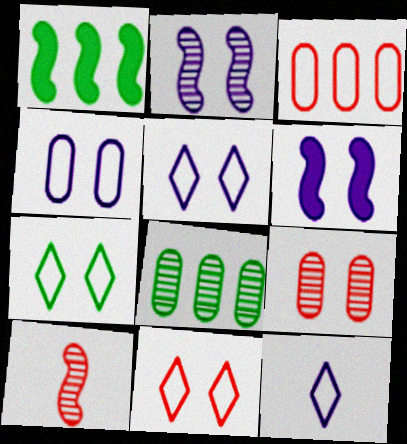[[1, 9, 12], 
[5, 7, 11], 
[6, 7, 9]]